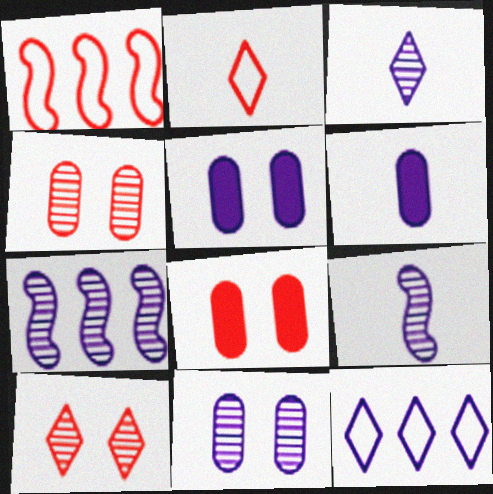[[3, 7, 11], 
[5, 9, 12]]